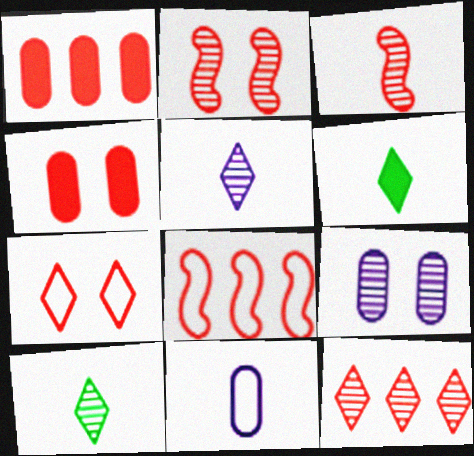[[1, 3, 7], 
[1, 8, 12], 
[2, 4, 7], 
[3, 6, 11], 
[6, 8, 9]]